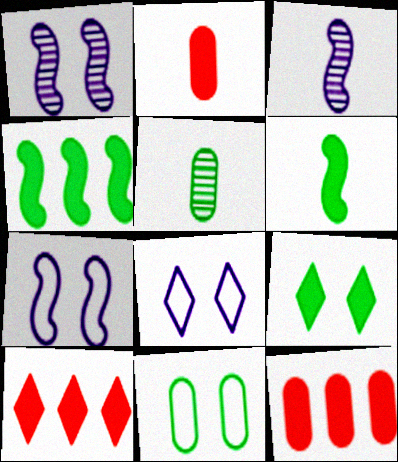[[3, 10, 11], 
[5, 7, 10]]